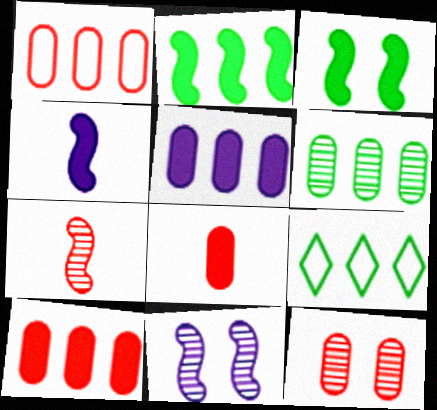[[1, 5, 6], 
[1, 8, 12], 
[2, 6, 9], 
[4, 9, 12], 
[8, 9, 11]]